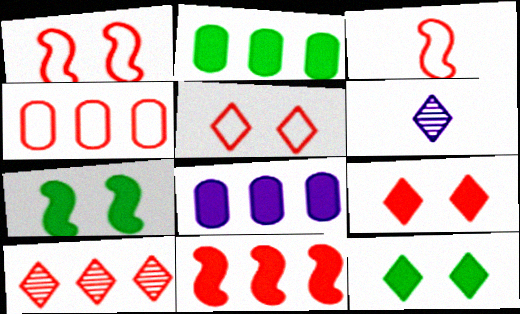[[1, 2, 6], 
[3, 4, 5], 
[4, 6, 7], 
[4, 10, 11]]